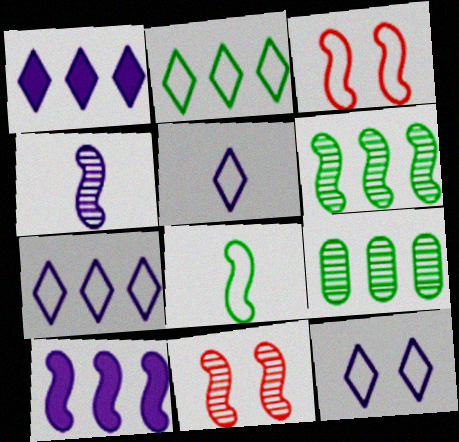[[4, 6, 11], 
[5, 7, 12], 
[8, 10, 11]]